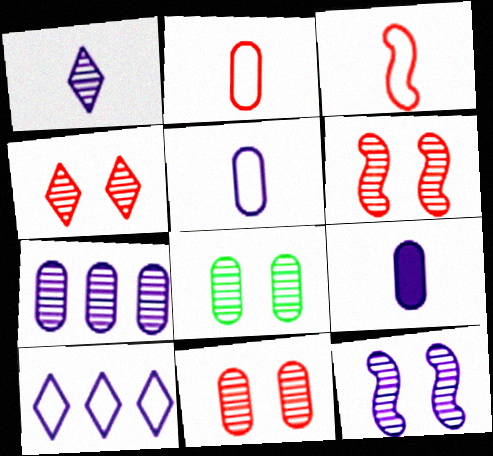[[1, 7, 12], 
[4, 6, 11], 
[4, 8, 12], 
[9, 10, 12]]